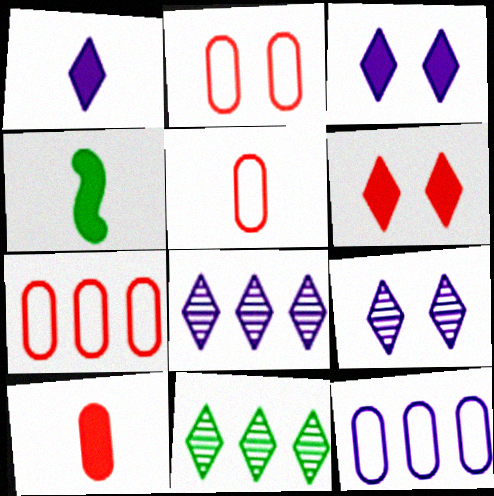[[1, 4, 10], 
[2, 4, 8], 
[2, 5, 7], 
[4, 7, 9]]